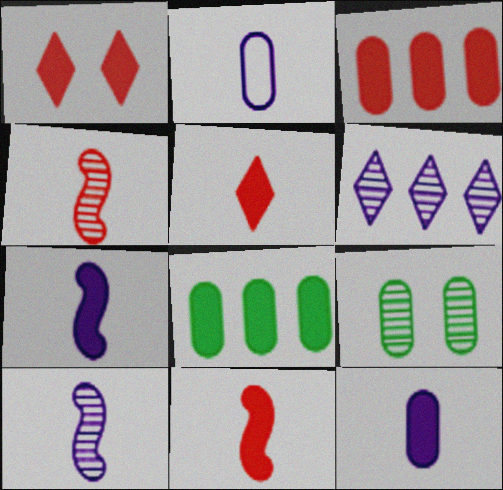[[1, 3, 11], 
[1, 7, 8], 
[2, 3, 9], 
[4, 6, 9]]